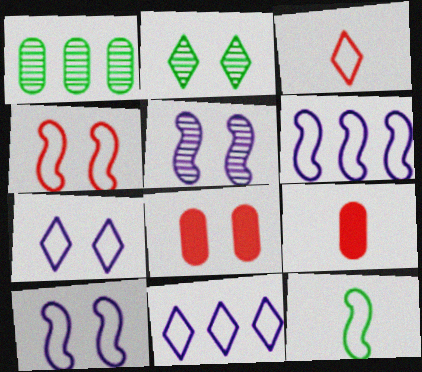[[2, 6, 9], 
[2, 8, 10], 
[4, 6, 12]]